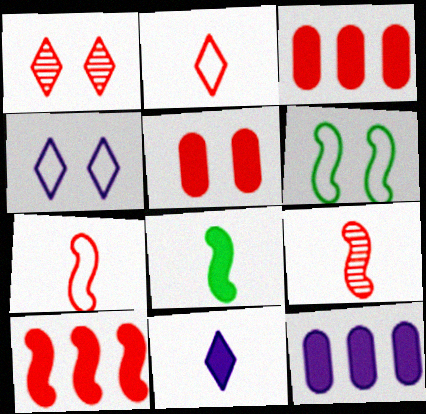[[1, 3, 7]]